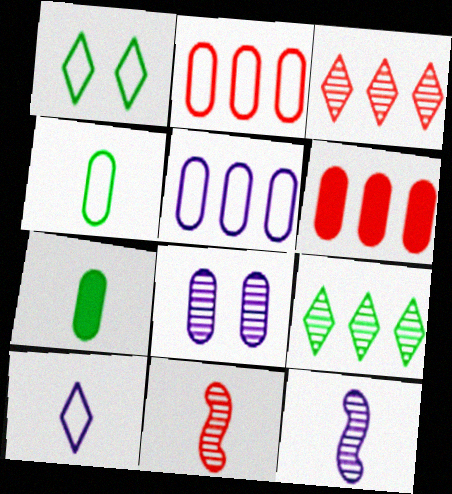[[1, 6, 12], 
[2, 7, 8], 
[4, 6, 8], 
[7, 10, 11], 
[8, 9, 11]]